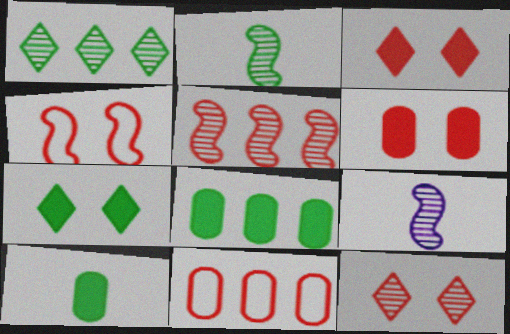[[4, 6, 12], 
[7, 9, 11]]